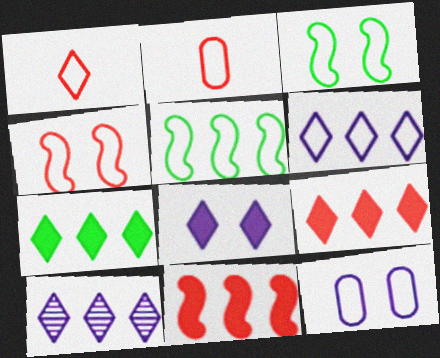[[1, 5, 12], 
[2, 3, 6]]